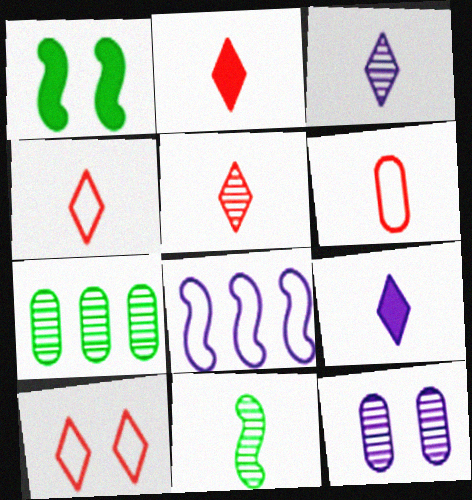[[1, 10, 12], 
[2, 4, 5], 
[6, 9, 11], 
[8, 9, 12]]